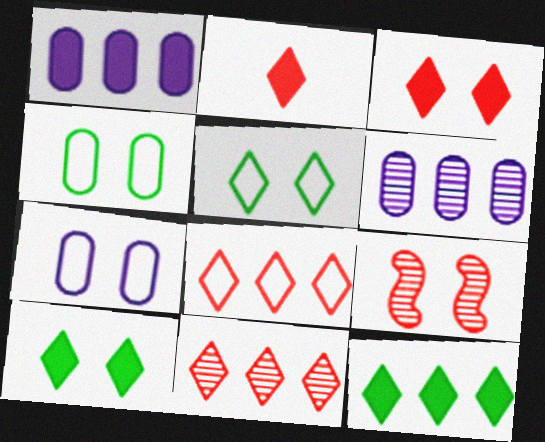[[7, 9, 10]]